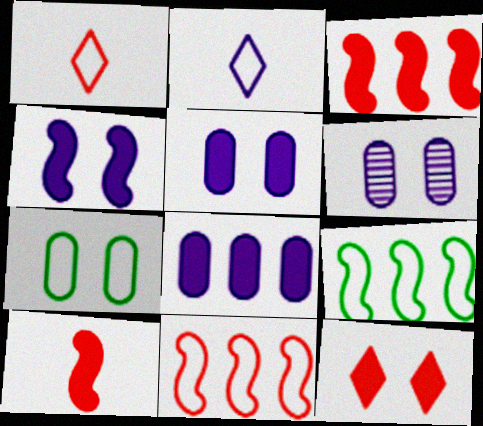[[2, 7, 11]]